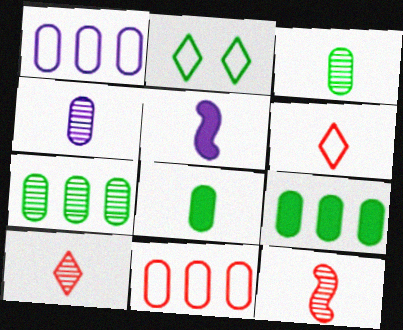[[3, 5, 6]]